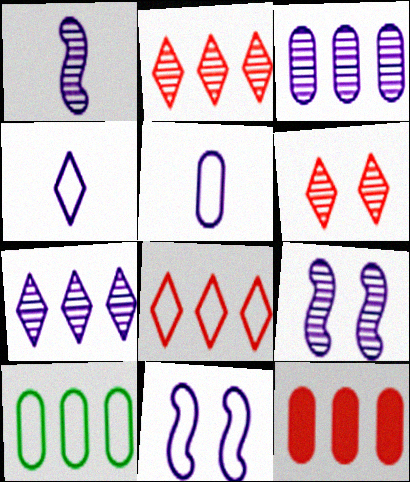[[3, 10, 12]]